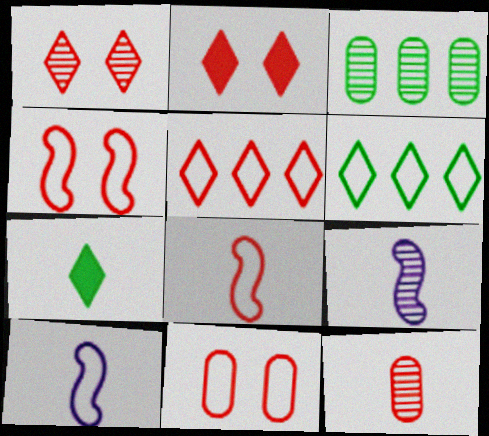[[1, 3, 9], 
[2, 3, 10], 
[5, 8, 11], 
[6, 10, 11], 
[7, 10, 12]]